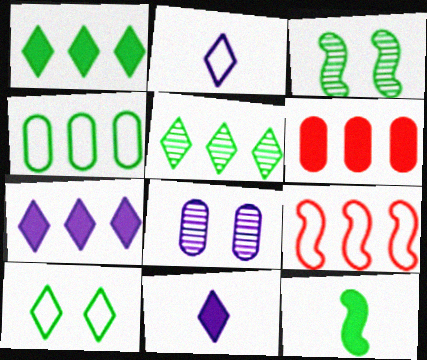[[2, 3, 6]]